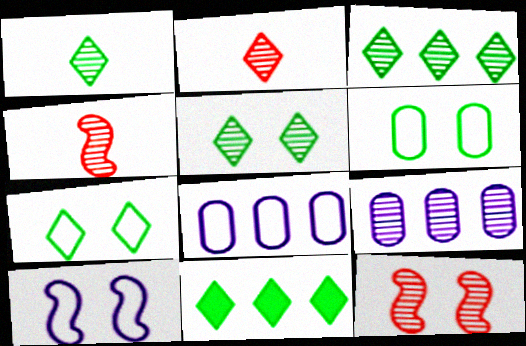[[1, 3, 5], 
[1, 7, 11], 
[1, 9, 12], 
[4, 5, 9]]